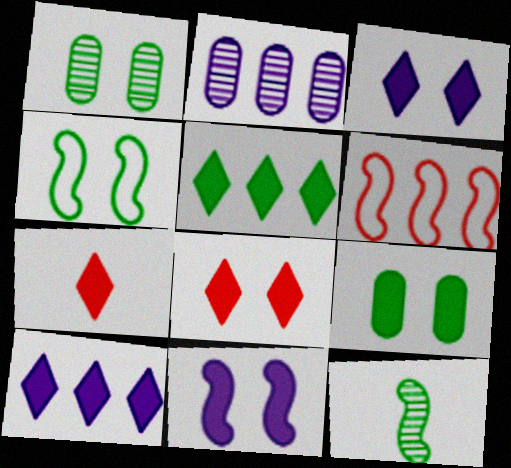[[2, 4, 7], 
[2, 5, 6], 
[3, 5, 7], 
[6, 11, 12], 
[8, 9, 11]]